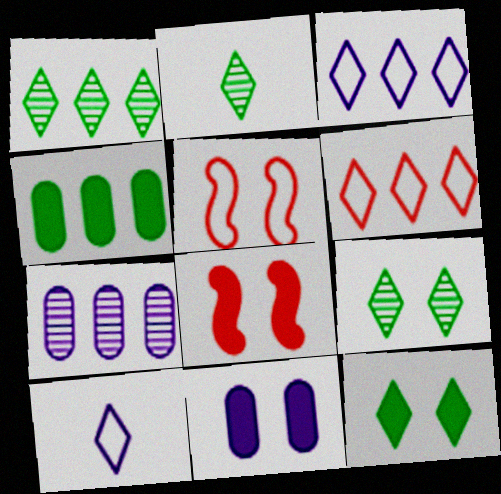[[1, 2, 9], 
[5, 9, 11], 
[8, 11, 12]]